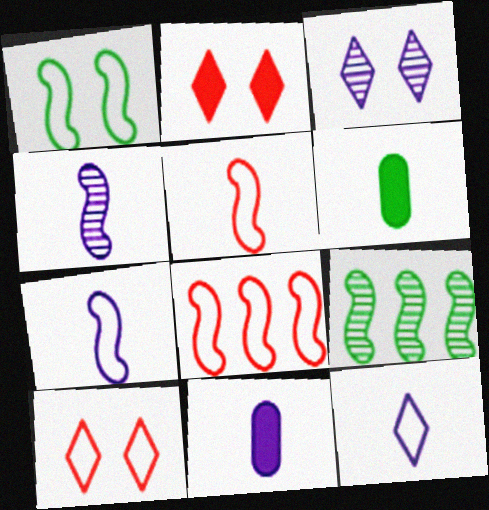[[1, 7, 8], 
[3, 6, 8], 
[4, 11, 12], 
[9, 10, 11]]